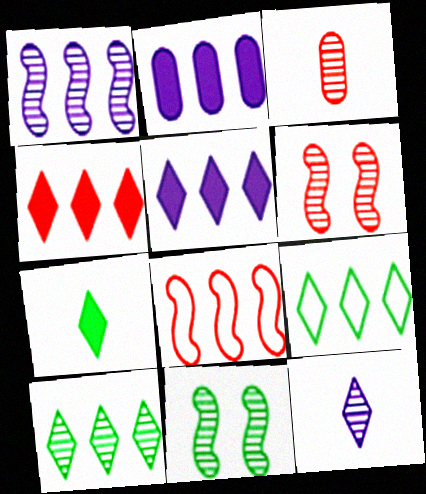[[2, 8, 10]]